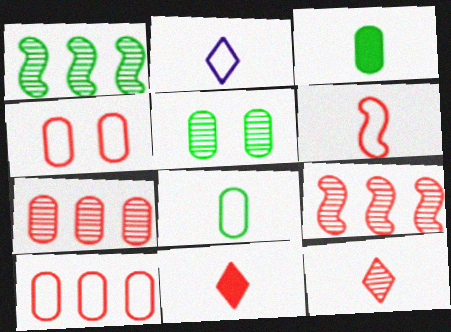[[2, 6, 8], 
[4, 9, 11]]